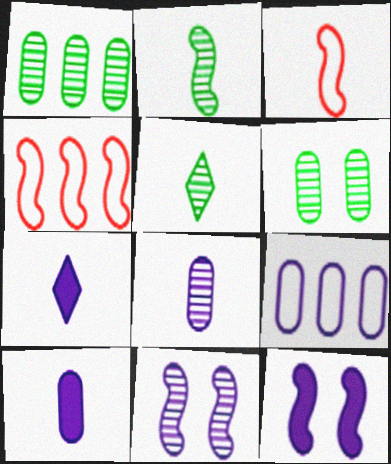[[2, 4, 12], 
[3, 5, 10], 
[4, 6, 7], 
[7, 9, 11]]